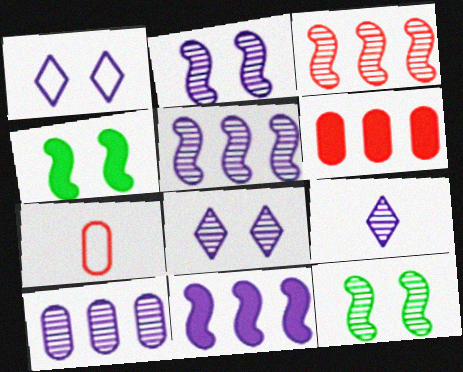[[2, 9, 10]]